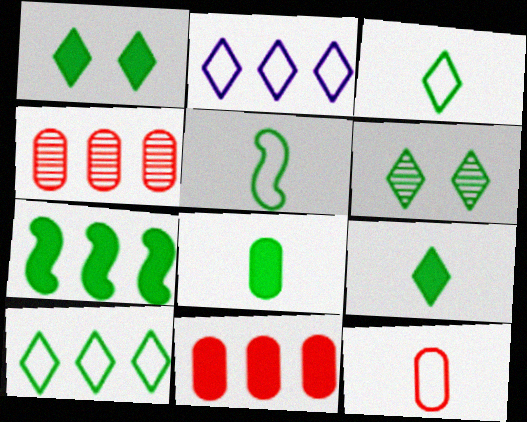[[1, 7, 8], 
[2, 4, 7], 
[6, 9, 10]]